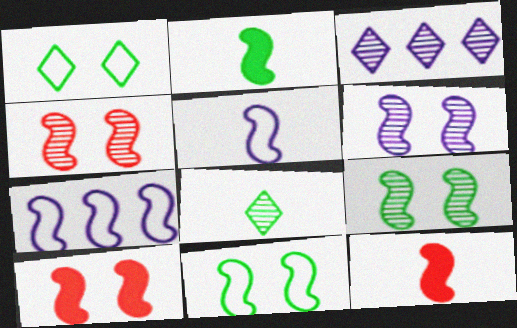[[2, 4, 7], 
[4, 6, 9], 
[6, 10, 11], 
[7, 9, 12]]